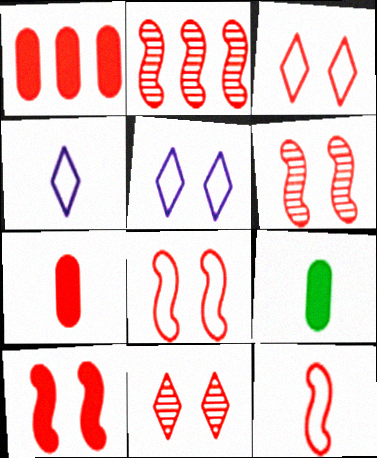[[1, 11, 12], 
[2, 3, 7], 
[2, 5, 9], 
[2, 10, 12], 
[6, 8, 10]]